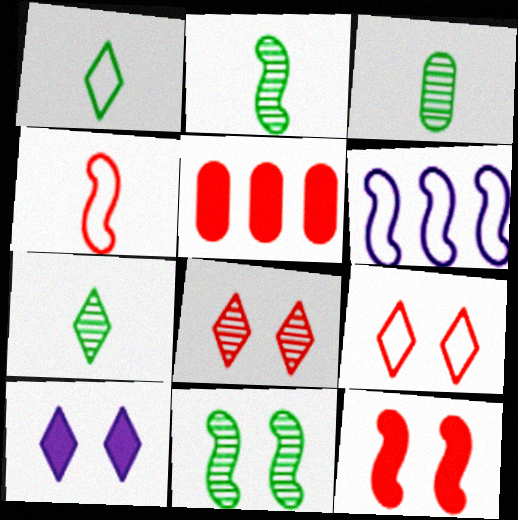[[2, 3, 7], 
[2, 6, 12], 
[4, 5, 8]]